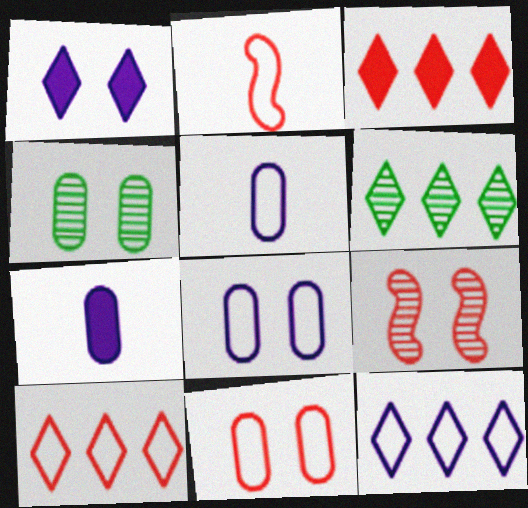[[2, 10, 11], 
[3, 6, 12]]